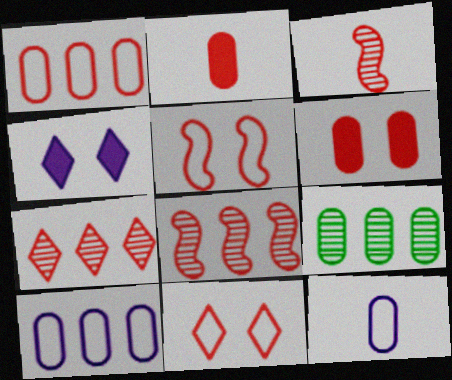[[2, 5, 7], 
[2, 8, 11], 
[6, 9, 12]]